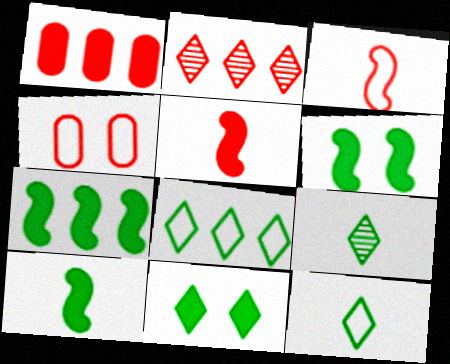[[2, 4, 5], 
[6, 7, 10], 
[8, 9, 11]]